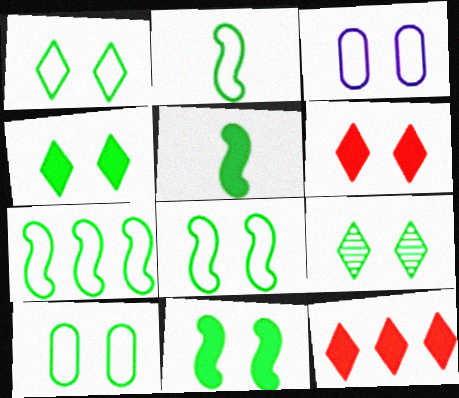[[1, 4, 9], 
[1, 8, 10], 
[2, 7, 8], 
[9, 10, 11]]